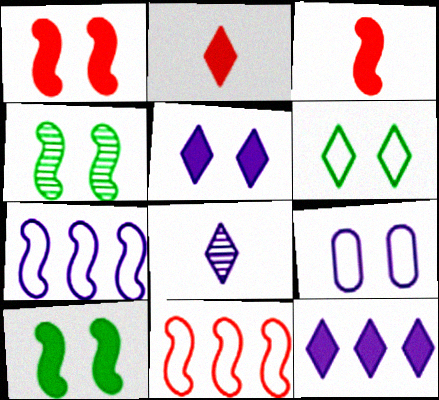[[3, 4, 7]]